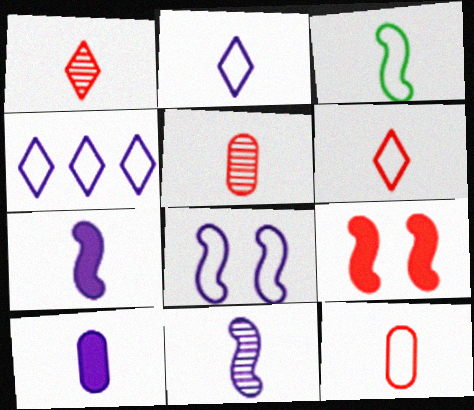[[1, 3, 10], 
[2, 3, 12], 
[2, 10, 11]]